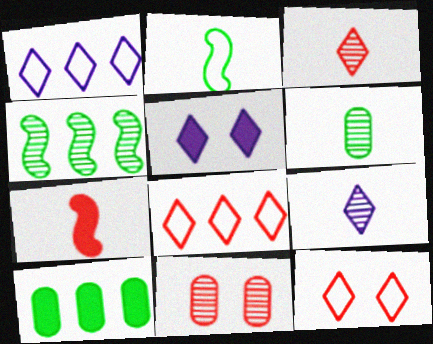[[1, 5, 9], 
[4, 9, 11], 
[5, 7, 10], 
[7, 8, 11]]